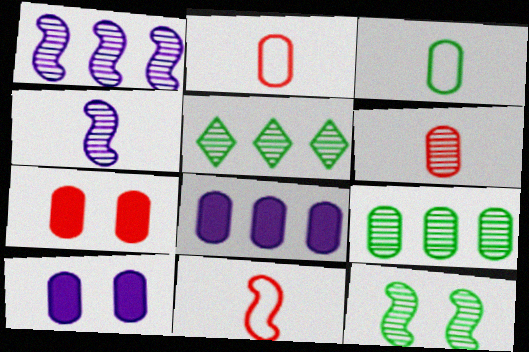[[2, 9, 10], 
[5, 10, 11]]